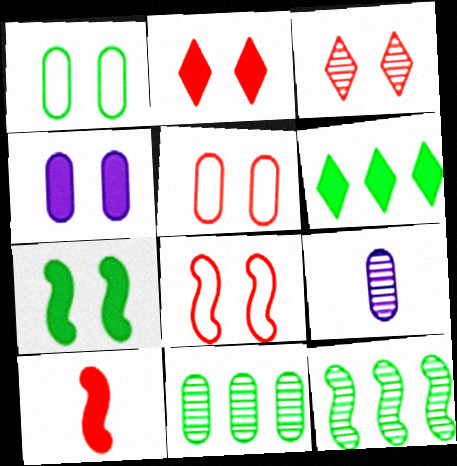[[2, 4, 7], 
[3, 9, 12], 
[4, 6, 10], 
[6, 8, 9]]